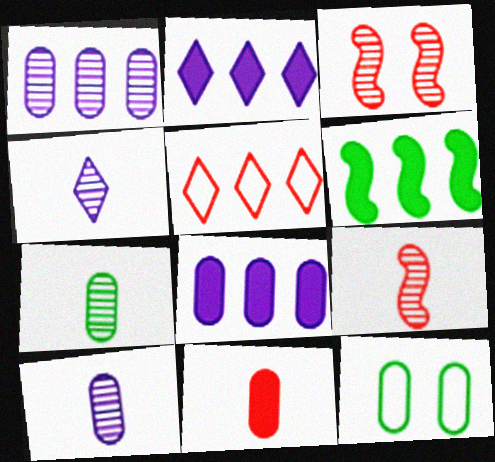[[1, 5, 6], 
[1, 11, 12], 
[2, 9, 12], 
[3, 5, 11], 
[4, 7, 9]]